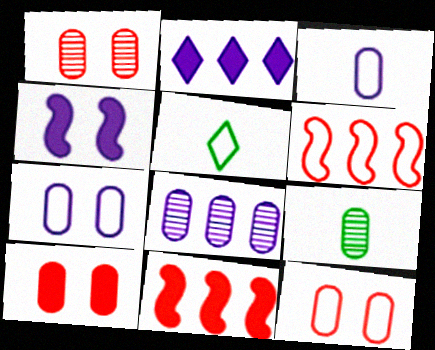[[1, 8, 9], 
[1, 10, 12], 
[5, 6, 7]]